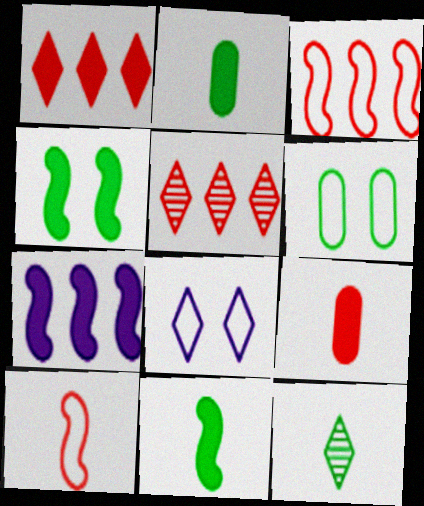[[1, 8, 12]]